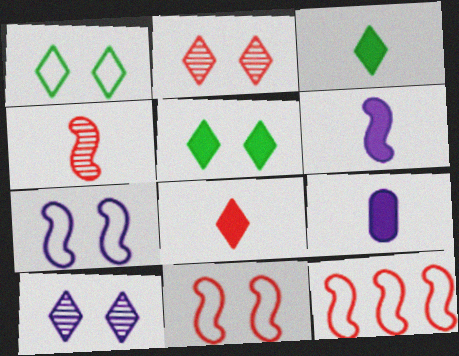[]